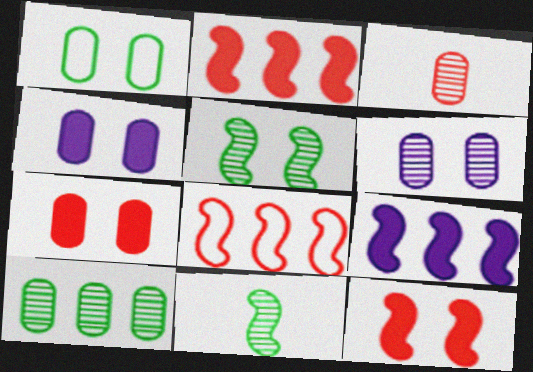[[1, 6, 7], 
[3, 6, 10]]